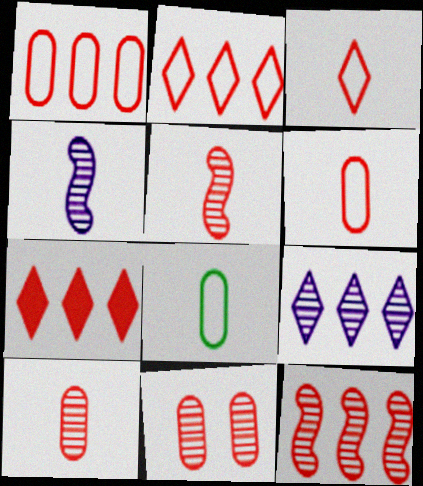[[1, 7, 12]]